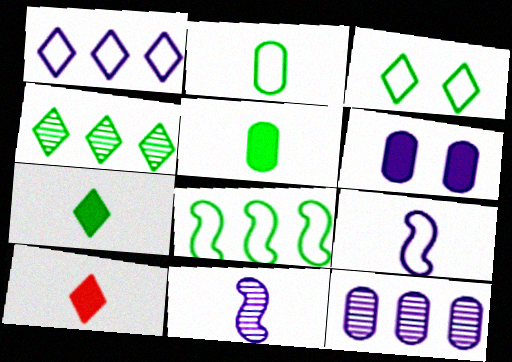[[1, 6, 11], 
[2, 3, 8], 
[2, 10, 11], 
[3, 4, 7]]